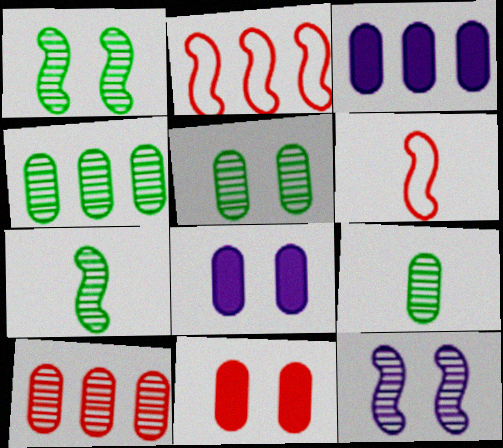[[4, 5, 9]]